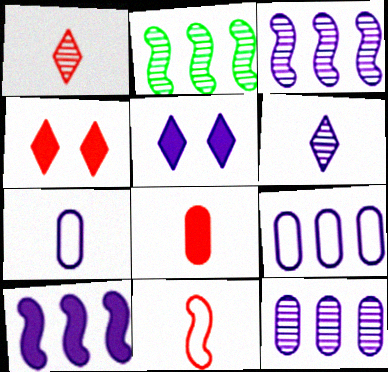[[1, 8, 11], 
[2, 4, 7], 
[3, 5, 7]]